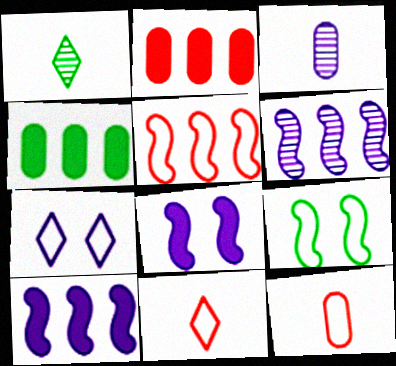[[1, 4, 9], 
[3, 7, 10]]